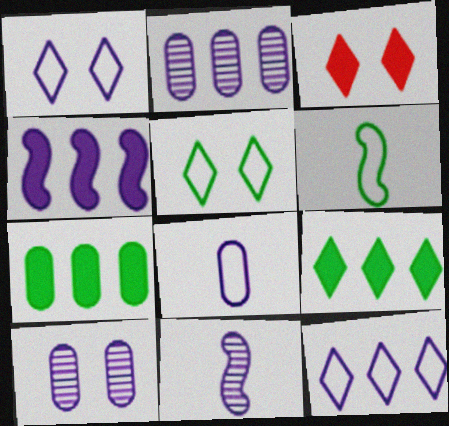[[2, 3, 6], 
[2, 4, 12]]